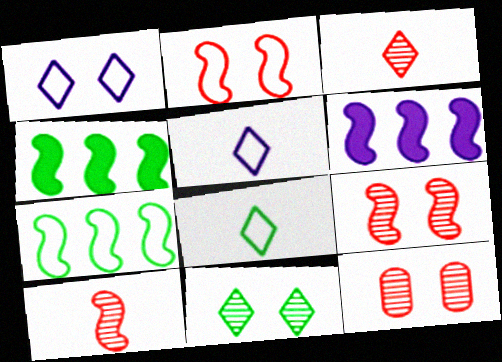[[4, 5, 12], 
[6, 8, 12]]